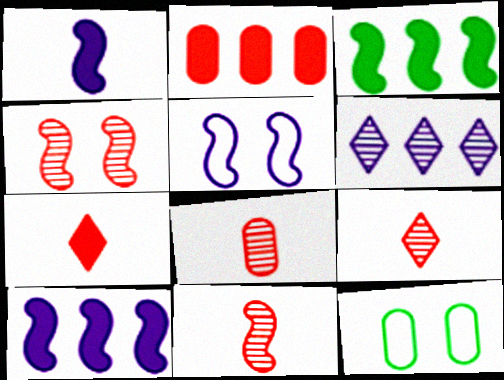[[3, 5, 11], 
[8, 9, 11], 
[9, 10, 12]]